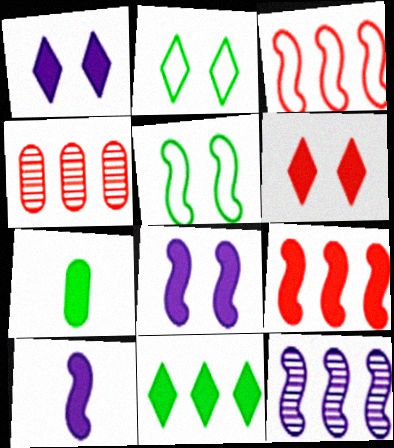[[1, 7, 9], 
[2, 4, 10]]